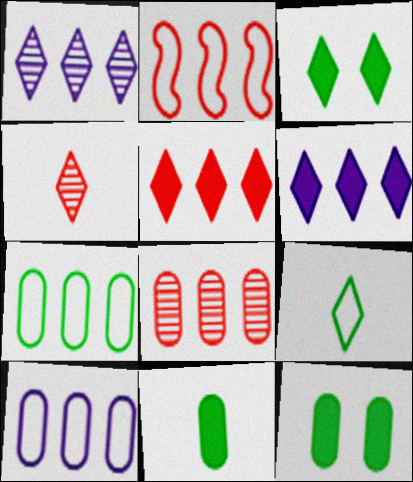[[2, 5, 8]]